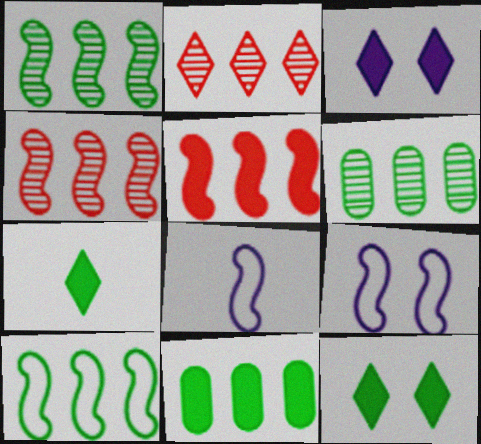[]